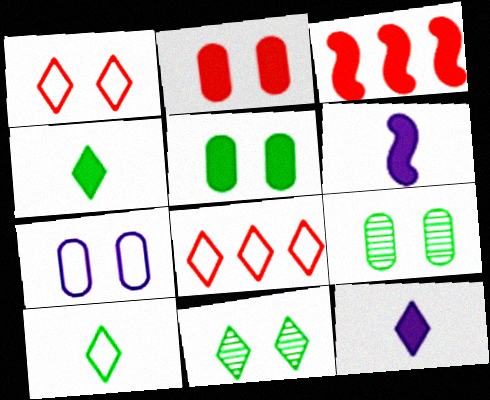[[2, 7, 9], 
[3, 5, 12], 
[6, 8, 9], 
[8, 11, 12]]